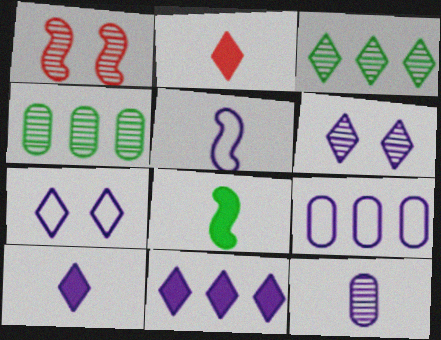[[1, 3, 12], 
[2, 3, 7], 
[5, 7, 9], 
[5, 10, 12]]